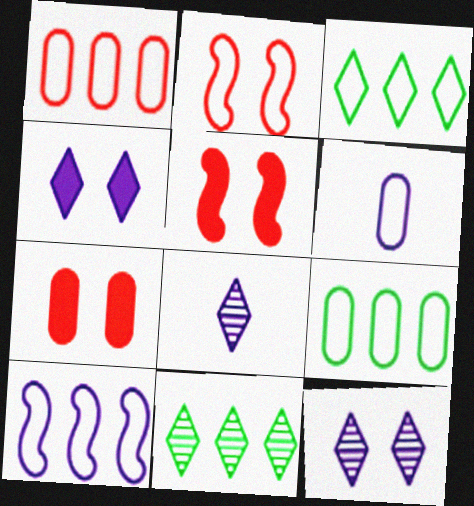[[1, 3, 10], 
[2, 3, 6], 
[5, 6, 11], 
[5, 8, 9]]